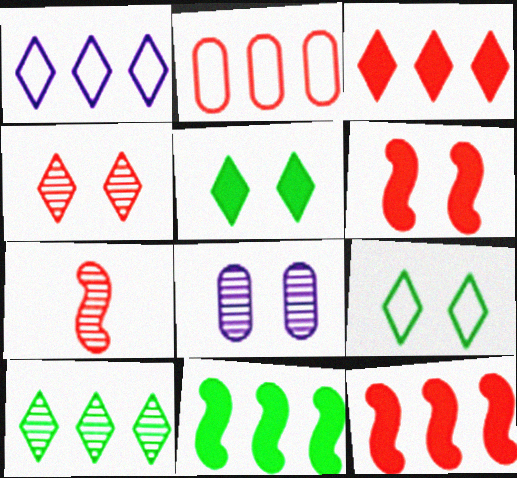[[1, 3, 10], 
[6, 8, 9], 
[7, 8, 10]]